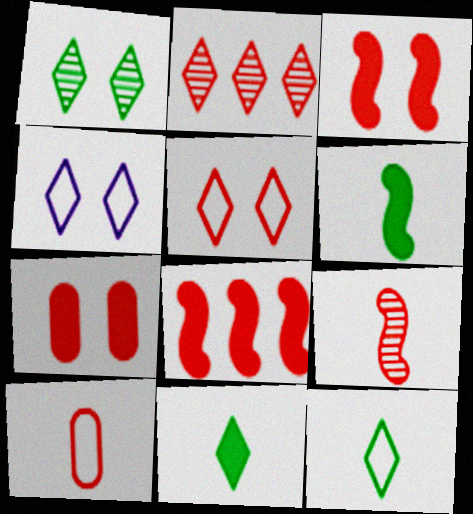[[2, 3, 10], 
[2, 4, 11]]